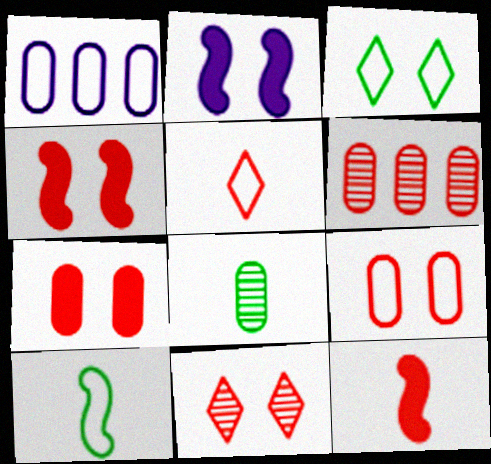[[1, 7, 8], 
[4, 5, 6], 
[4, 9, 11]]